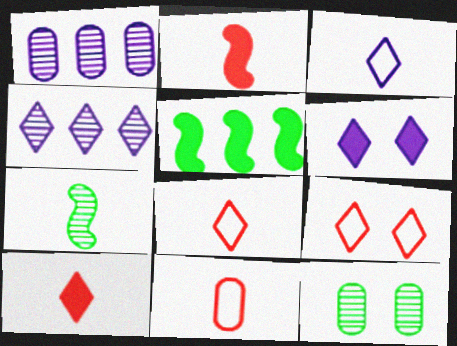[[3, 4, 6]]